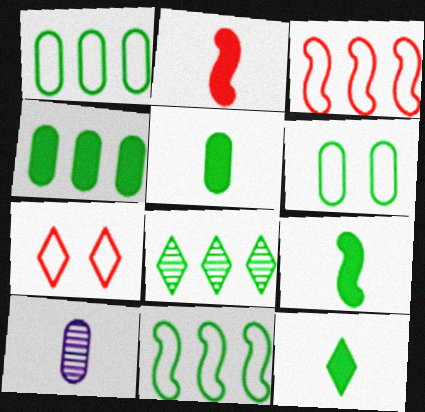[[4, 8, 11], 
[5, 9, 12], 
[6, 8, 9]]